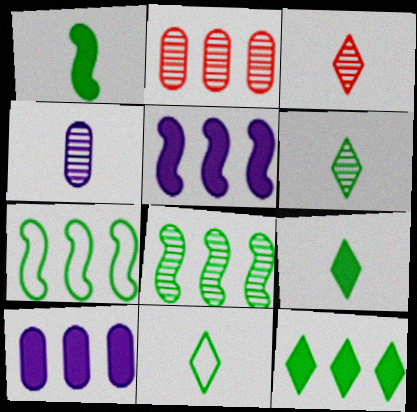[[6, 9, 11]]